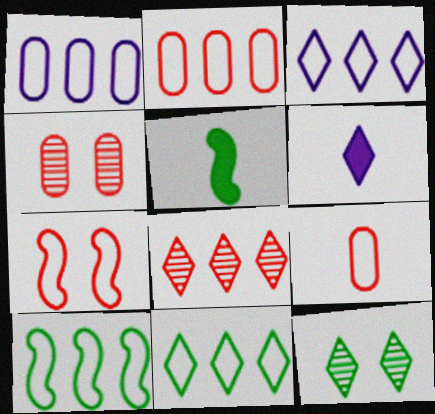[[2, 3, 10], 
[3, 4, 5], 
[4, 6, 10]]